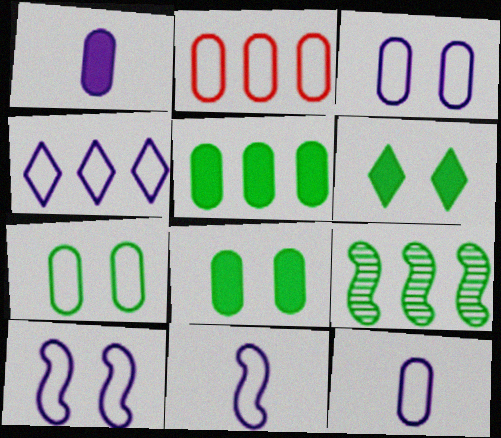[[2, 7, 12], 
[3, 4, 11], 
[4, 10, 12]]